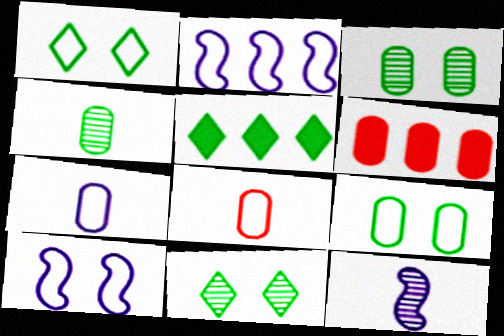[[1, 2, 8], 
[1, 6, 12], 
[3, 6, 7]]